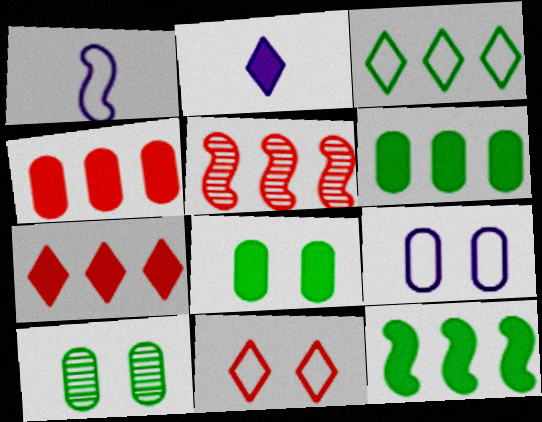[[1, 7, 10]]